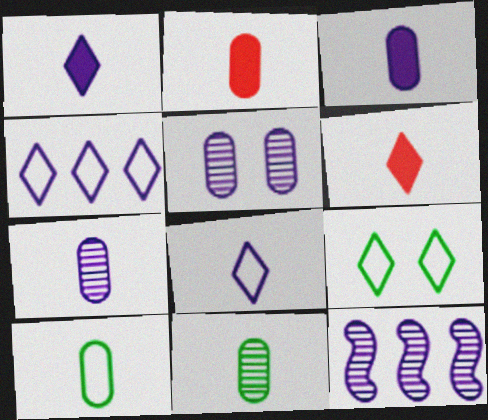[[2, 7, 10], 
[2, 9, 12]]